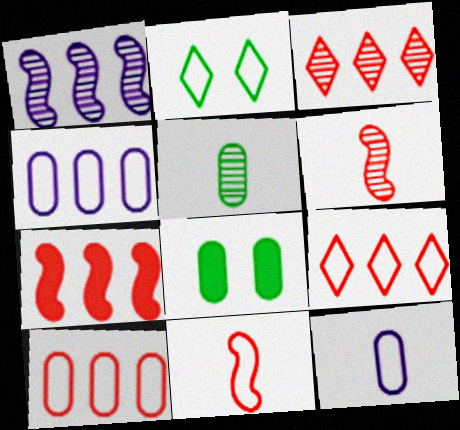[[2, 4, 11], 
[3, 7, 10]]